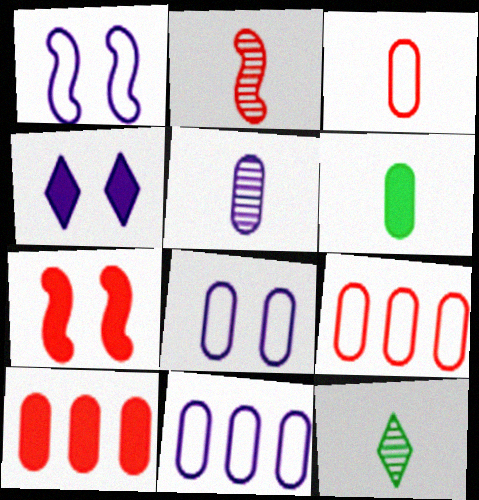[[1, 10, 12], 
[2, 5, 12], 
[3, 5, 6], 
[7, 11, 12]]